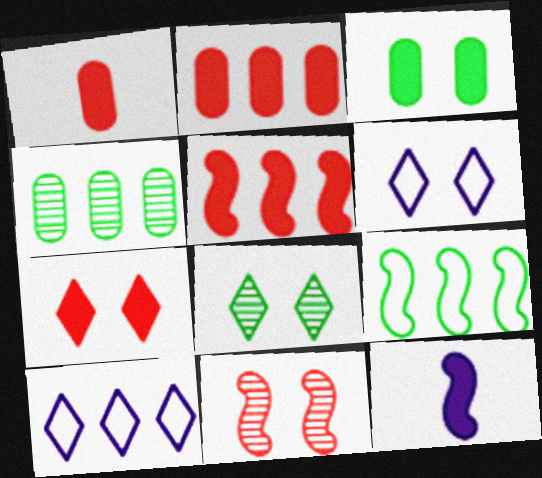[[1, 5, 7], 
[3, 6, 11], 
[4, 5, 10], 
[6, 7, 8], 
[9, 11, 12]]